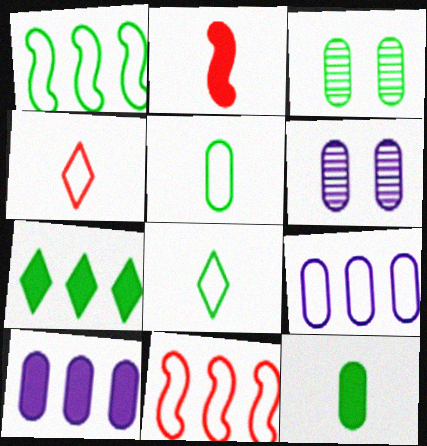[]